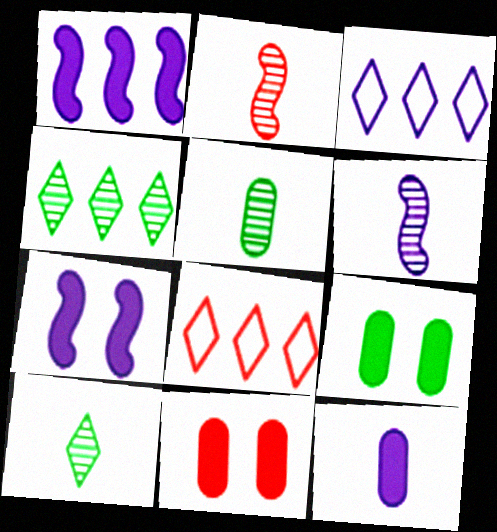[[2, 3, 9], 
[2, 8, 11], 
[5, 7, 8], 
[6, 8, 9]]